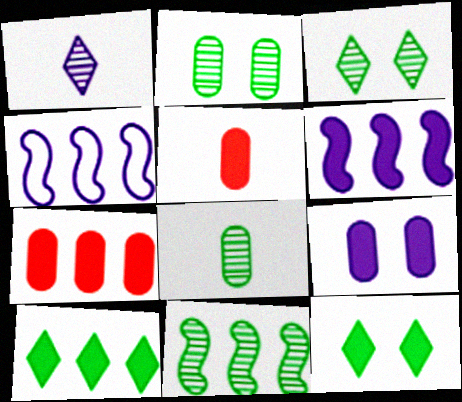[[1, 4, 9], 
[3, 4, 5], 
[3, 8, 11], 
[5, 6, 12], 
[6, 7, 10]]